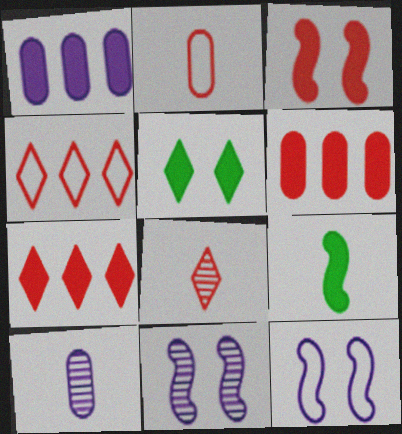[]